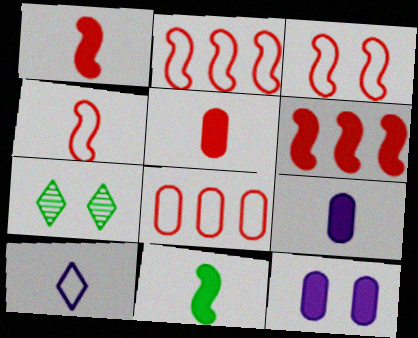[[2, 3, 4], 
[2, 7, 9], 
[3, 7, 12]]